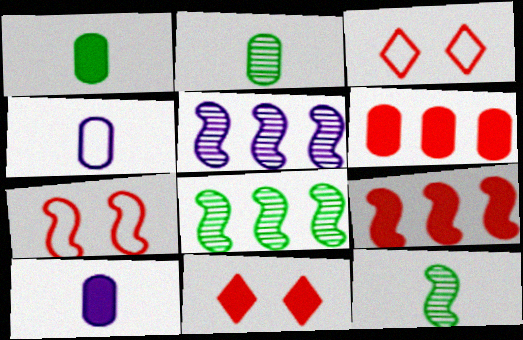[[1, 3, 5], 
[3, 8, 10], 
[4, 8, 11]]